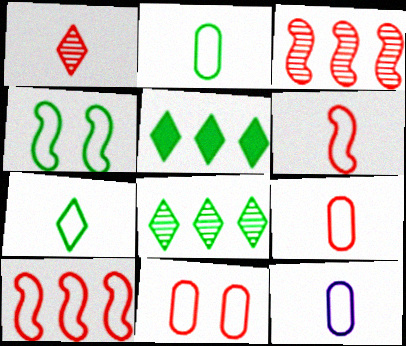[[2, 9, 12], 
[6, 7, 12]]